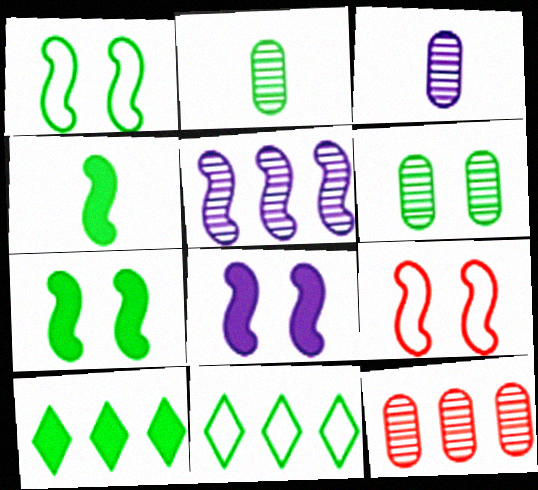[[1, 2, 10], 
[2, 7, 11], 
[3, 6, 12], 
[3, 9, 10], 
[4, 5, 9], 
[4, 6, 11]]